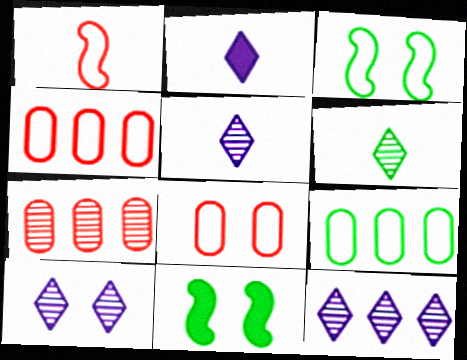[[2, 3, 7], 
[4, 5, 11], 
[5, 10, 12], 
[6, 9, 11], 
[8, 10, 11]]